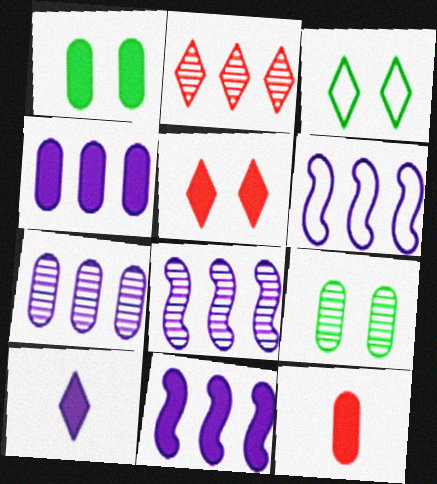[[1, 4, 12], 
[2, 3, 10], 
[3, 8, 12], 
[6, 8, 11]]